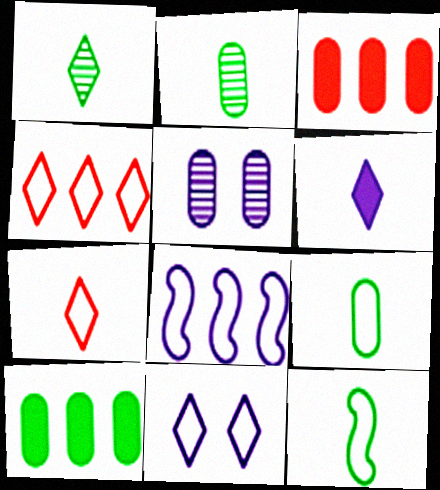[[1, 6, 7], 
[3, 5, 9], 
[5, 6, 8]]